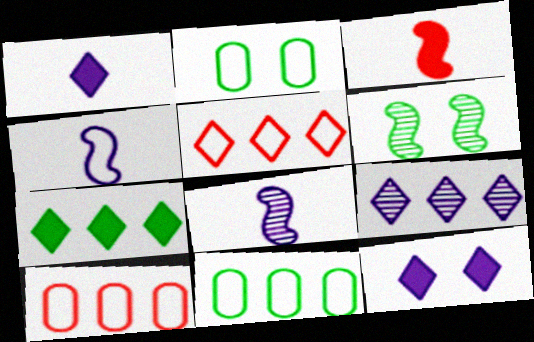[[1, 6, 10], 
[2, 3, 9], 
[2, 4, 5], 
[5, 7, 9]]